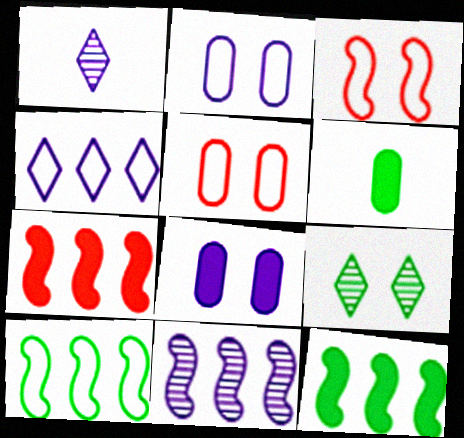[[1, 5, 12], 
[3, 8, 9], 
[6, 9, 10], 
[7, 10, 11]]